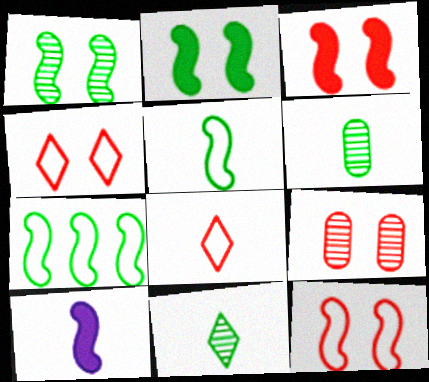[[3, 4, 9], 
[6, 8, 10]]